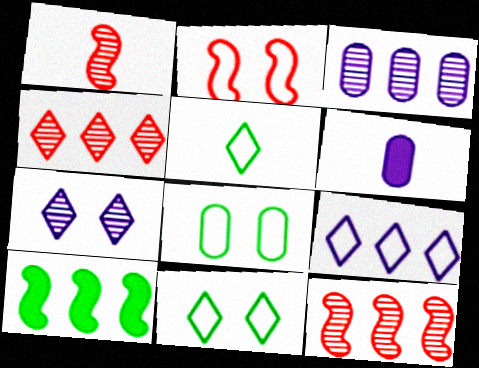[[1, 5, 6], 
[6, 11, 12]]